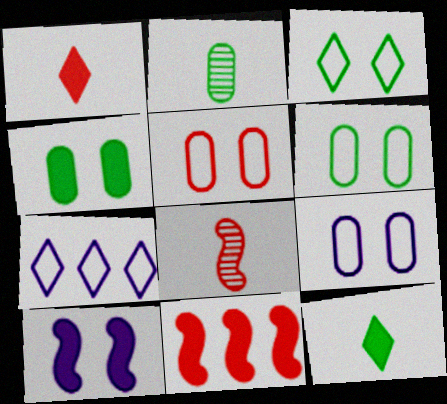[[4, 7, 8], 
[5, 6, 9]]